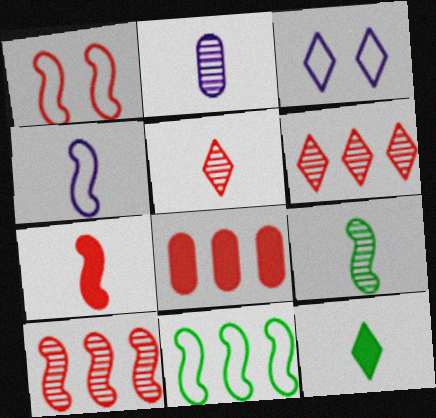[[1, 4, 11], 
[1, 5, 8], 
[1, 7, 10], 
[2, 5, 9], 
[3, 6, 12], 
[3, 8, 9], 
[4, 7, 9]]